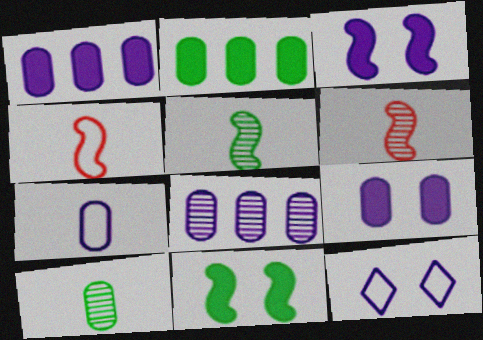[[2, 6, 12], 
[7, 8, 9]]